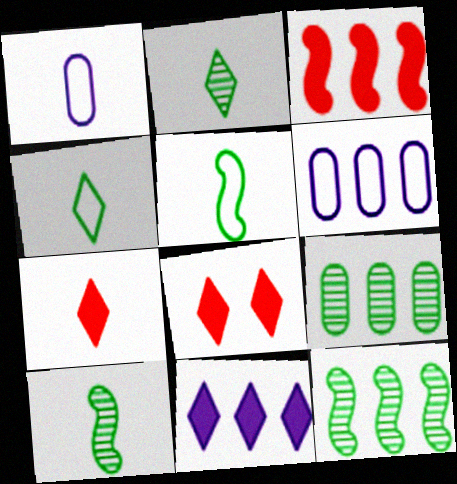[[1, 7, 10], 
[1, 8, 12], 
[6, 8, 10]]